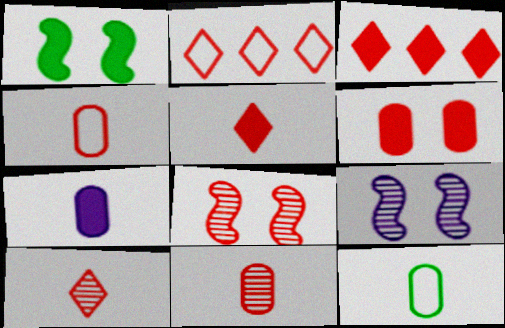[[1, 3, 7], 
[3, 4, 8], 
[3, 9, 12], 
[7, 11, 12]]